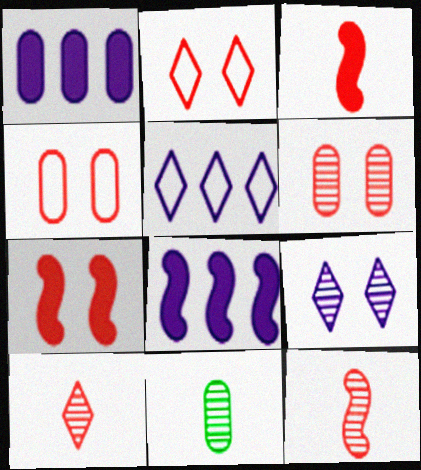[[1, 4, 11], 
[2, 6, 7], 
[2, 8, 11], 
[5, 7, 11]]